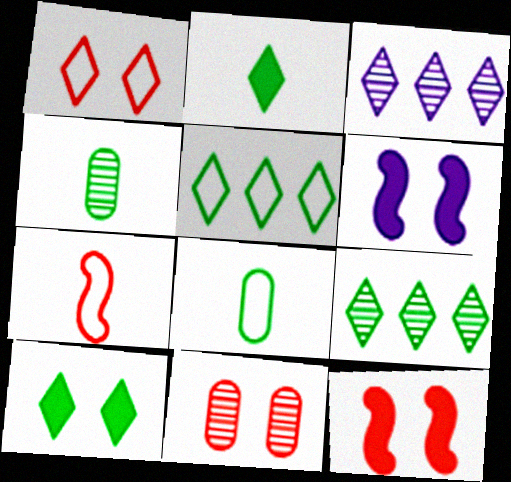[[1, 2, 3], 
[1, 11, 12], 
[3, 8, 12]]